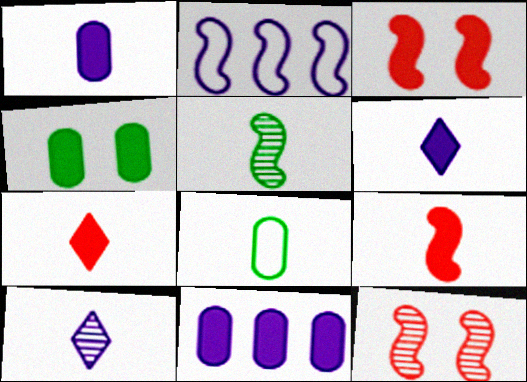[[2, 3, 5], 
[8, 9, 10]]